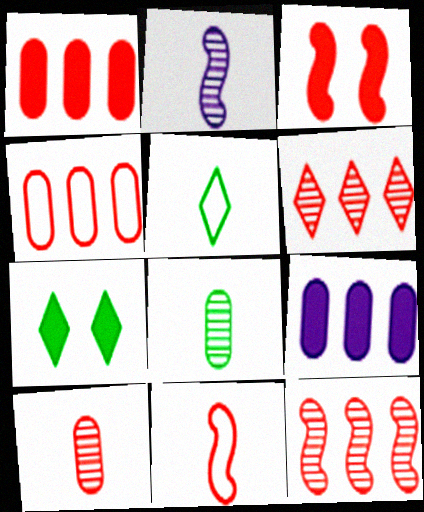[[2, 4, 7], 
[3, 11, 12]]